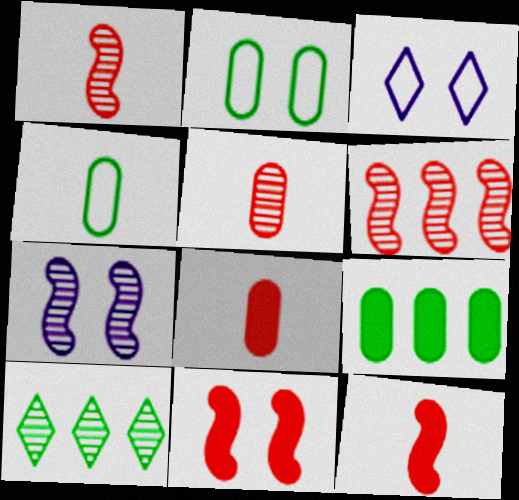[[1, 3, 9], 
[5, 7, 10]]